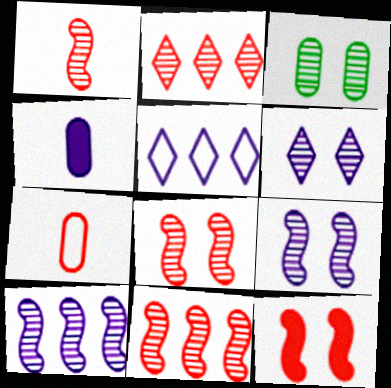[[1, 8, 11], 
[2, 7, 12], 
[3, 6, 8], 
[4, 5, 9]]